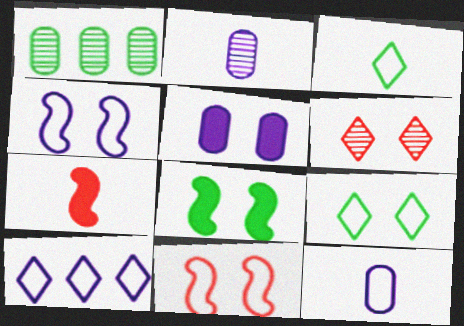[[1, 3, 8], 
[2, 3, 7], 
[4, 10, 12]]